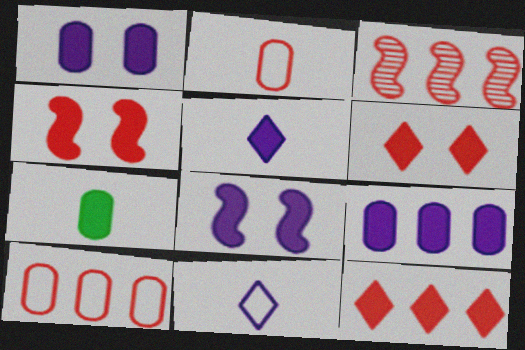[[2, 3, 6], 
[3, 10, 12], 
[5, 8, 9], 
[7, 8, 12]]